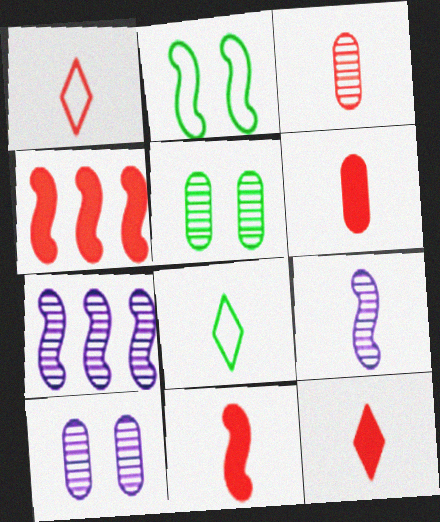[[1, 3, 11], 
[2, 4, 9], 
[2, 7, 11], 
[4, 8, 10], 
[6, 8, 9], 
[6, 11, 12]]